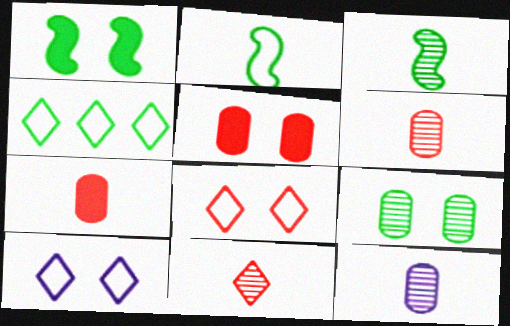[[3, 11, 12]]